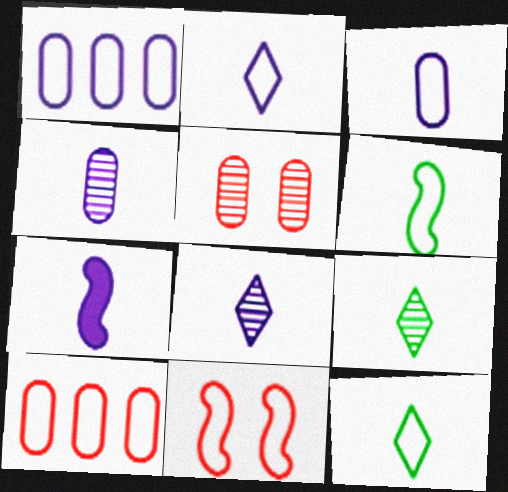[[1, 11, 12], 
[2, 4, 7], 
[3, 7, 8]]